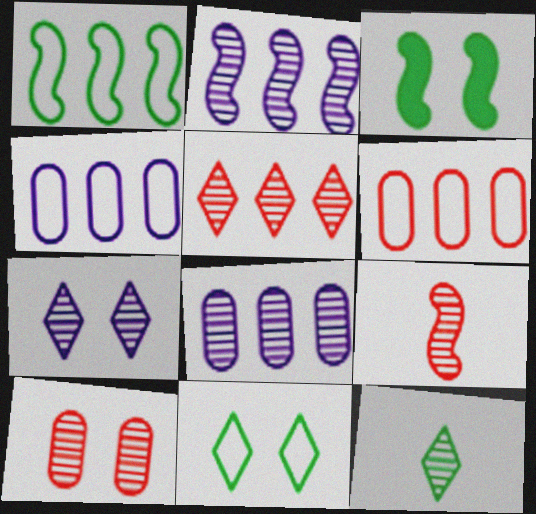[[2, 10, 12], 
[5, 7, 12], 
[5, 9, 10]]